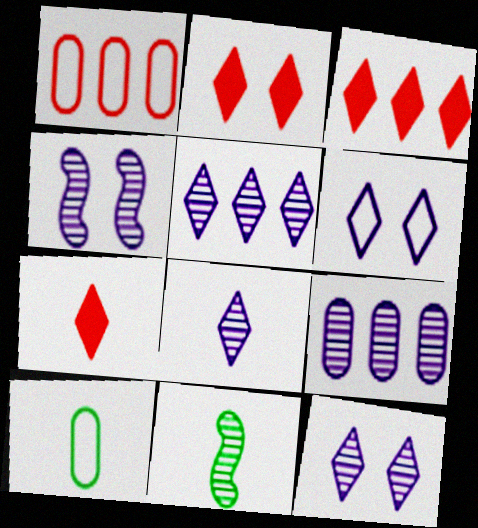[[2, 3, 7], 
[3, 4, 10], 
[4, 8, 9], 
[5, 8, 12]]